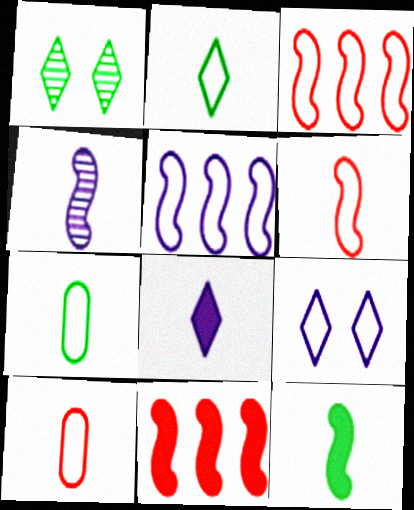[[3, 7, 9], 
[4, 6, 12]]